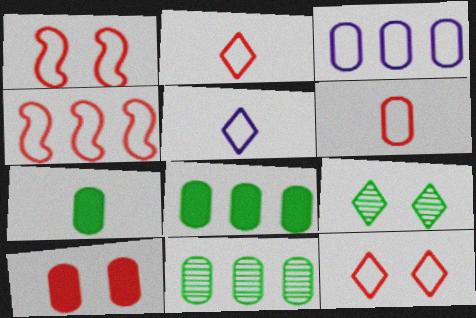[[4, 6, 12]]